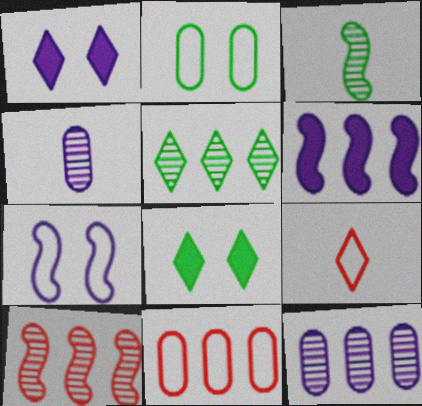[[1, 3, 11], 
[1, 5, 9], 
[5, 6, 11], 
[5, 10, 12]]